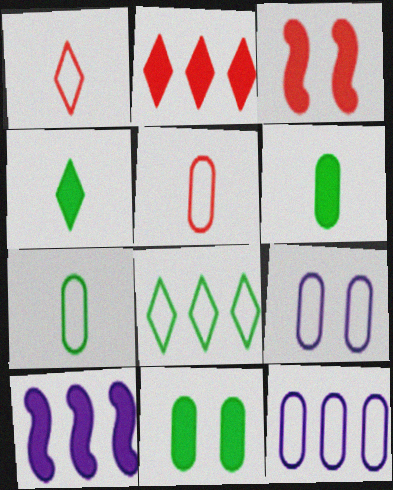[]